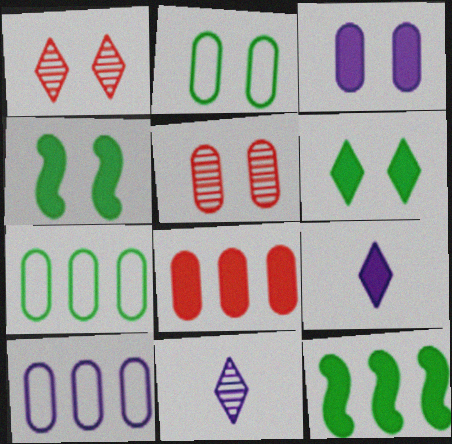[[2, 3, 5], 
[4, 8, 9]]